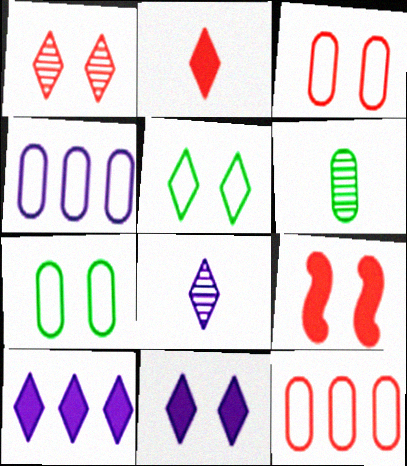[[1, 3, 9], 
[1, 5, 11]]